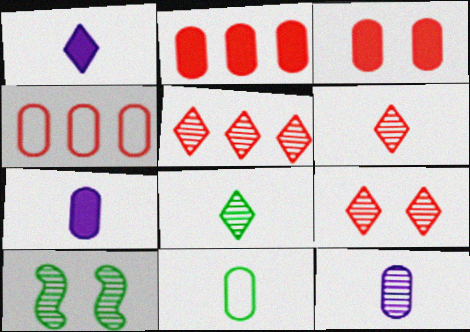[[1, 4, 10], 
[5, 6, 9], 
[5, 10, 12]]